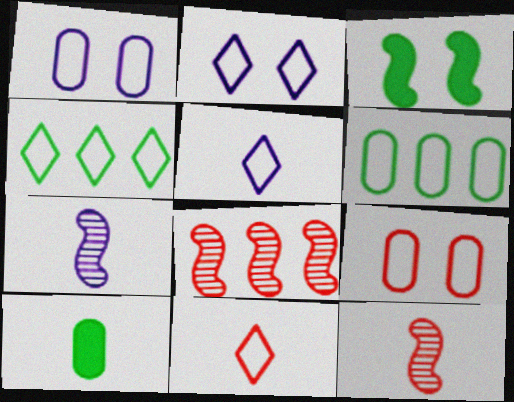[[2, 4, 11], 
[2, 8, 10], 
[5, 10, 12], 
[7, 10, 11]]